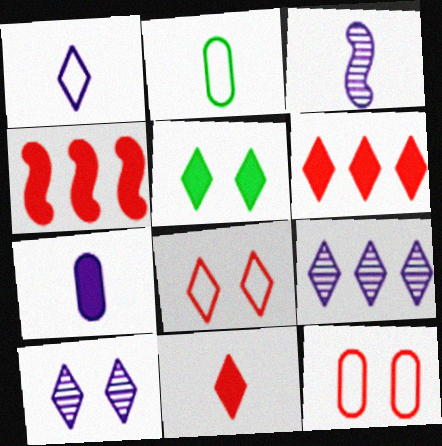[[1, 3, 7], 
[2, 3, 11], 
[2, 4, 10], 
[4, 5, 7], 
[5, 8, 10]]